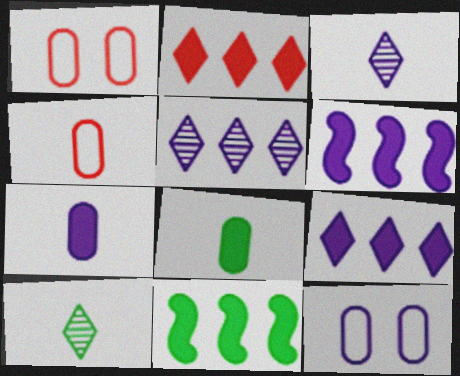[[1, 3, 11], 
[1, 6, 10], 
[3, 6, 12]]